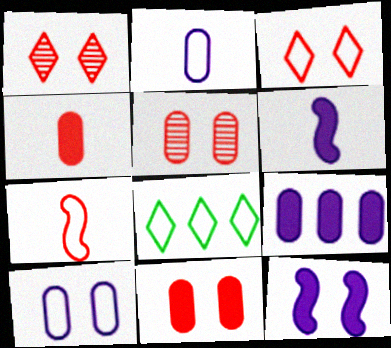[[5, 6, 8], 
[7, 8, 10]]